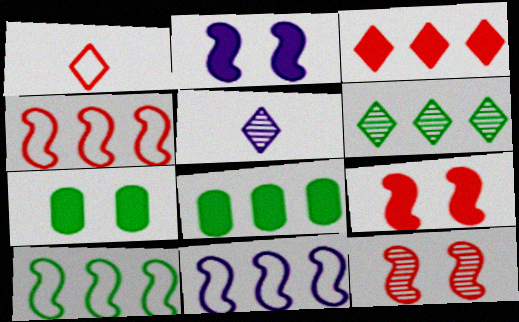[[4, 5, 7], 
[4, 10, 11], 
[6, 8, 10]]